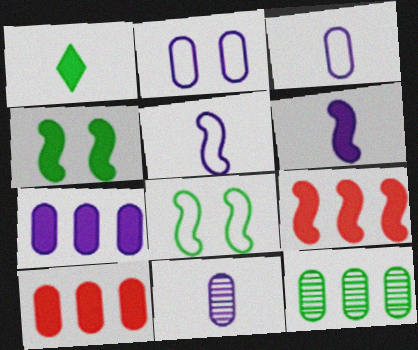[[1, 8, 12], 
[2, 7, 11], 
[4, 6, 9]]